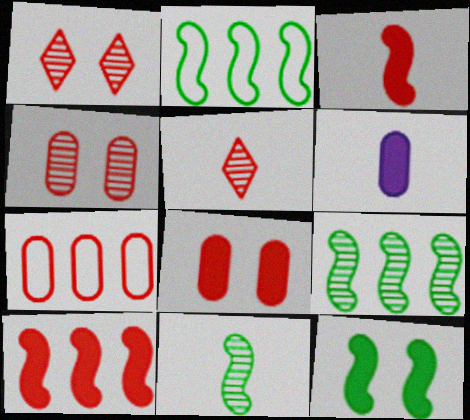[[1, 2, 6], 
[1, 3, 7], 
[2, 11, 12]]